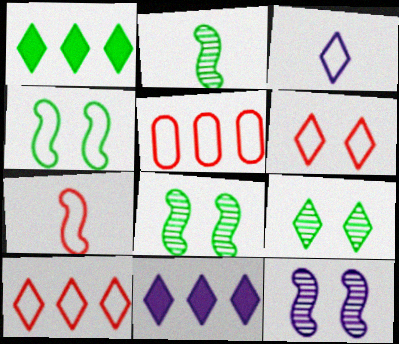[[3, 4, 5], 
[5, 6, 7]]